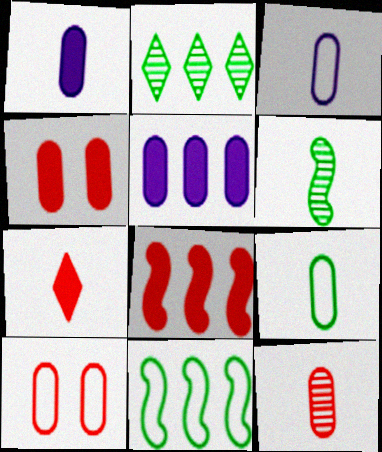[[1, 9, 12], 
[3, 6, 7], 
[4, 7, 8]]